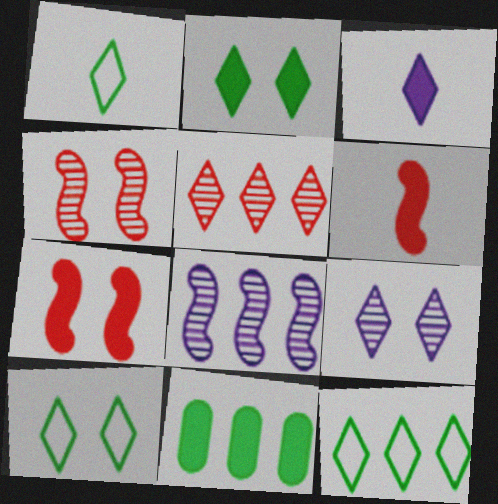[[1, 10, 12], 
[3, 5, 10], 
[3, 7, 11]]